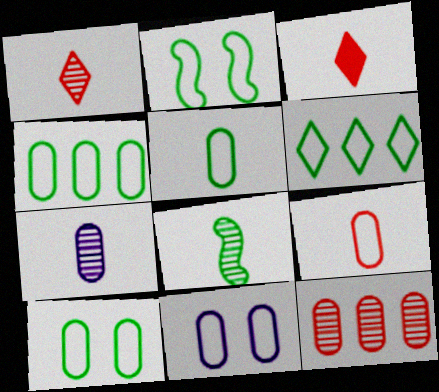[[1, 7, 8], 
[2, 5, 6], 
[4, 5, 10], 
[4, 9, 11]]